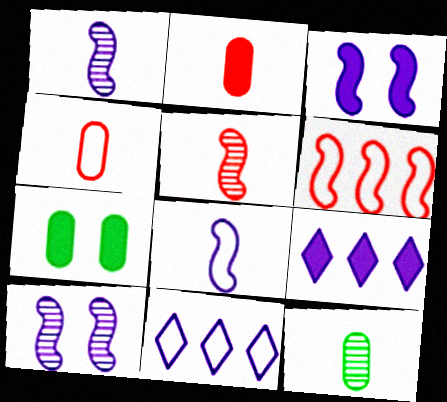[[5, 7, 11]]